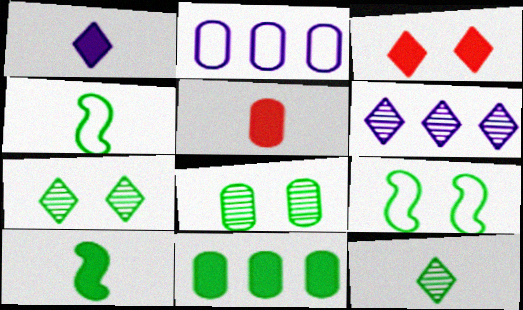[[1, 5, 10], 
[2, 5, 8], 
[4, 7, 11], 
[5, 6, 9], 
[9, 11, 12]]